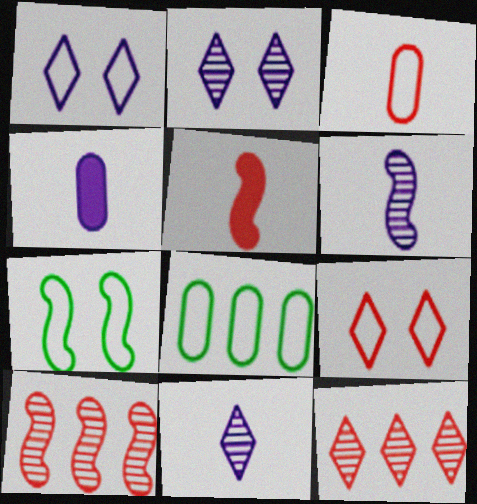[[2, 5, 8], 
[4, 7, 12]]